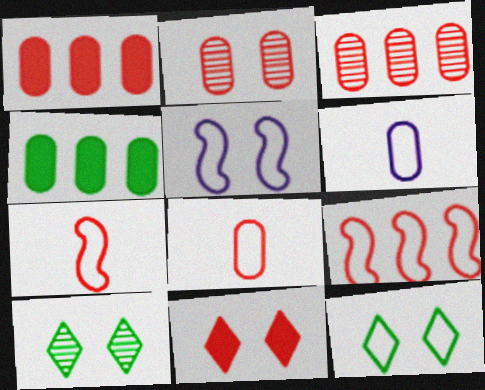[[1, 2, 8], 
[2, 4, 6], 
[3, 7, 11], 
[6, 9, 12]]